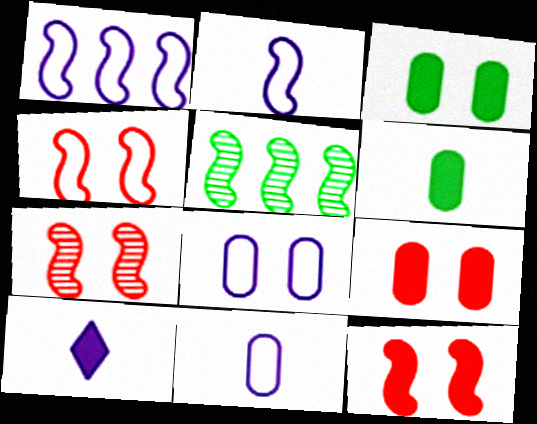[[2, 5, 12], 
[4, 7, 12]]